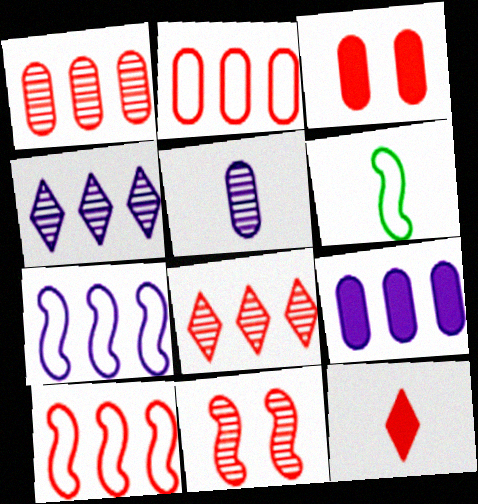[[2, 11, 12], 
[3, 4, 6], 
[4, 7, 9], 
[5, 6, 12]]